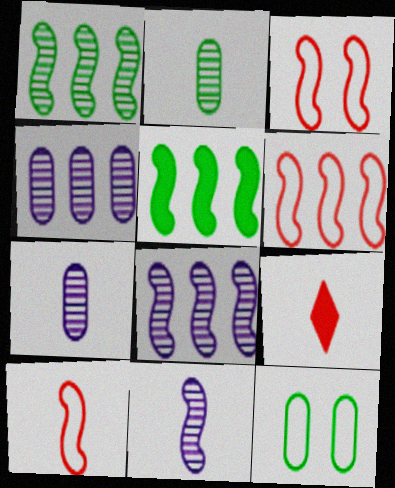[[3, 5, 11], 
[3, 6, 10], 
[5, 6, 8], 
[8, 9, 12]]